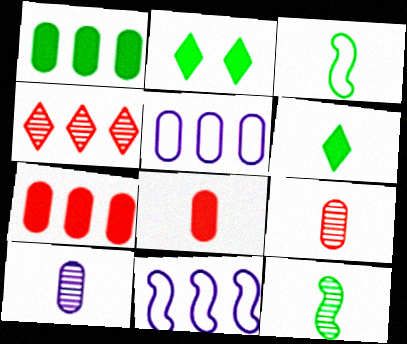[[1, 4, 11], 
[2, 9, 11]]